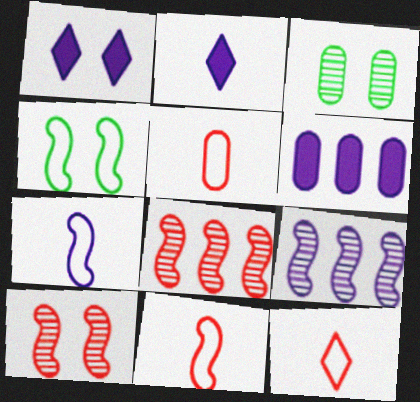[[3, 5, 6], 
[5, 11, 12]]